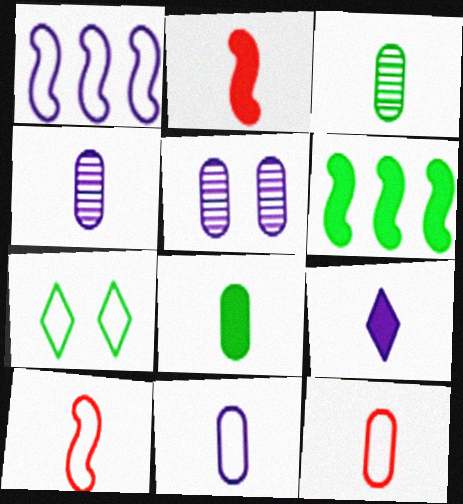[[1, 5, 9], 
[1, 7, 12], 
[2, 8, 9], 
[3, 6, 7], 
[3, 9, 10], 
[4, 8, 12]]